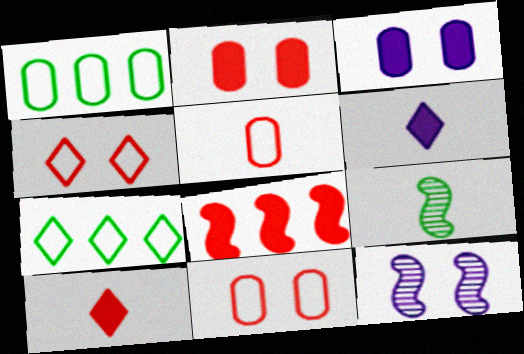[[1, 10, 12], 
[2, 8, 10], 
[5, 6, 9]]